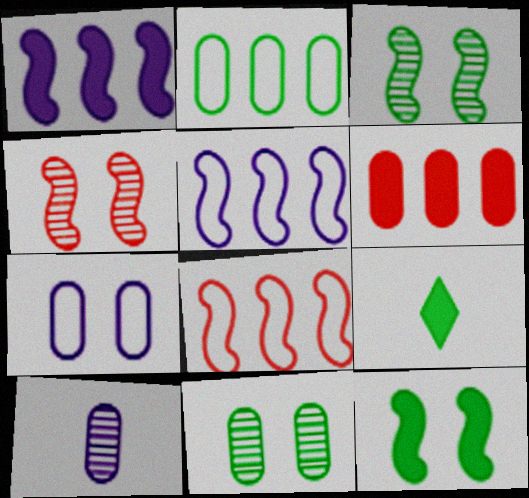[[2, 3, 9]]